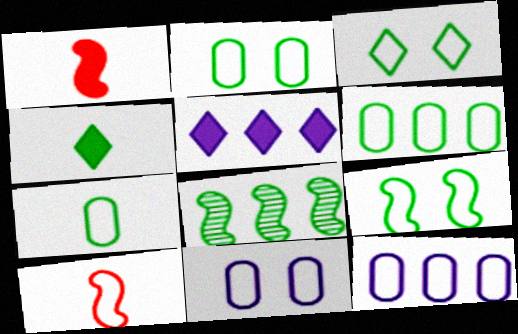[[2, 3, 9], 
[2, 4, 8], 
[2, 6, 7], 
[3, 10, 12]]